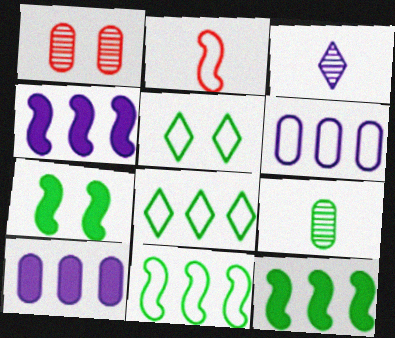[[2, 5, 6], 
[5, 9, 12], 
[7, 8, 9]]